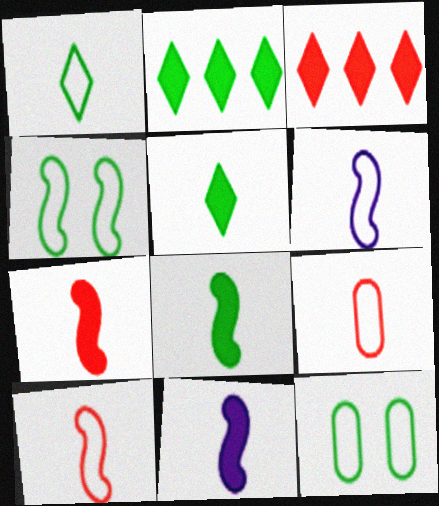[[1, 6, 9], 
[7, 8, 11]]